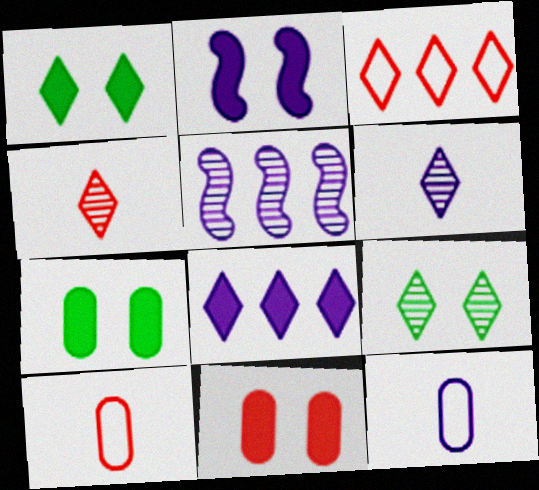[[1, 2, 11], 
[1, 3, 6], 
[1, 5, 10]]